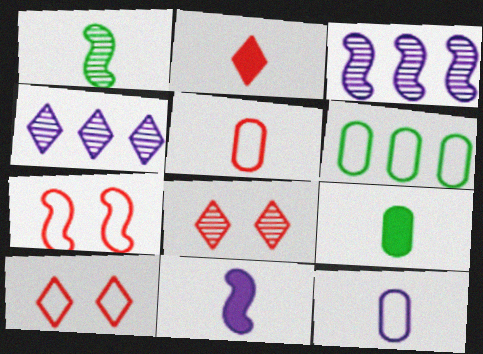[[1, 2, 12], 
[2, 9, 11], 
[3, 9, 10], 
[4, 7, 9], 
[6, 8, 11]]